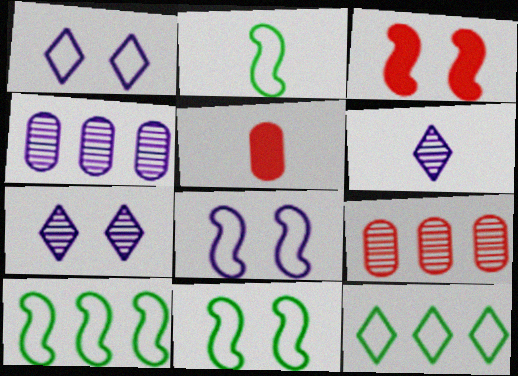[[2, 5, 6], 
[2, 10, 11], 
[5, 7, 10]]